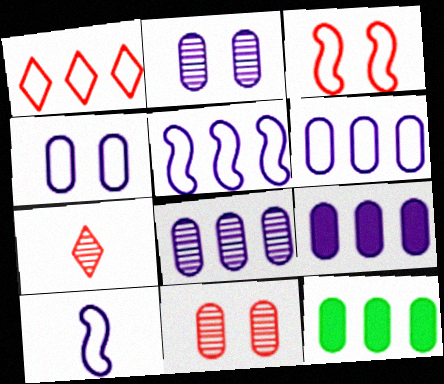[[6, 8, 9]]